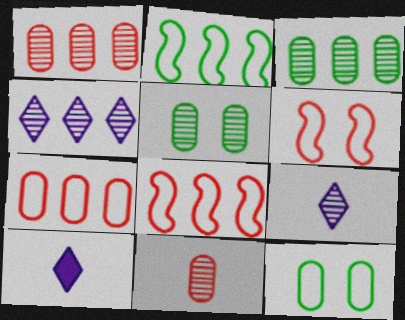[[3, 6, 10], 
[5, 8, 10]]